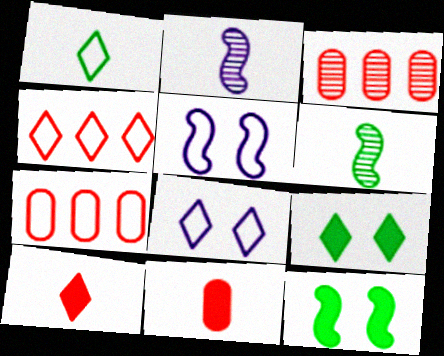[[1, 2, 11], 
[1, 4, 8], 
[1, 5, 7], 
[2, 7, 9]]